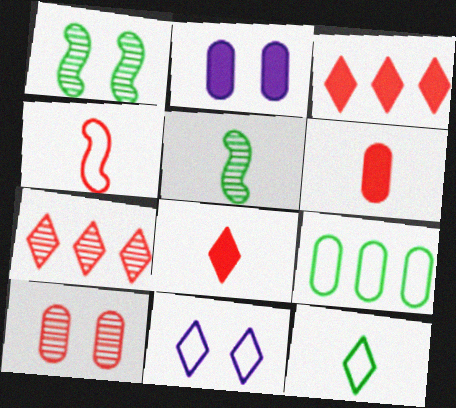[[3, 4, 10], 
[4, 9, 11]]